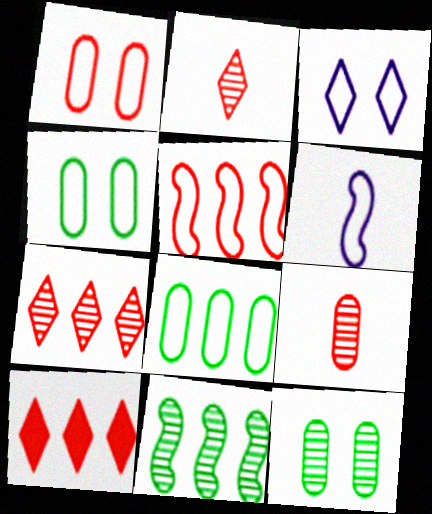[[6, 10, 12]]